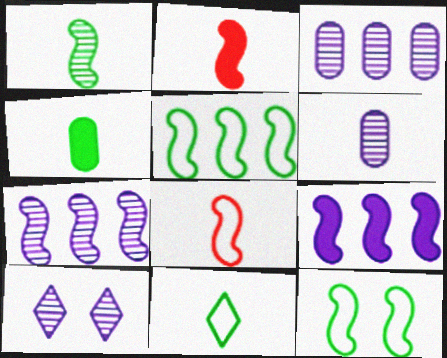[[1, 4, 11], 
[2, 6, 11], 
[2, 7, 12], 
[6, 7, 10]]